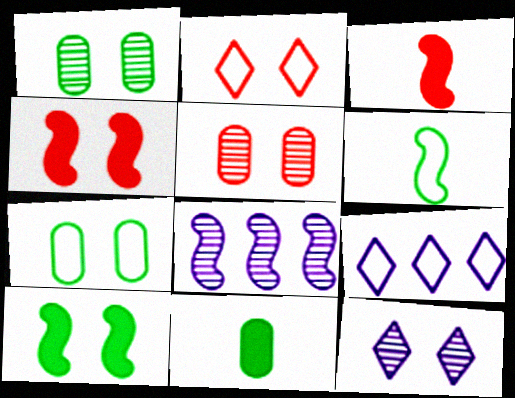[[1, 3, 9], 
[2, 4, 5], 
[2, 8, 11], 
[4, 6, 8], 
[4, 7, 12]]